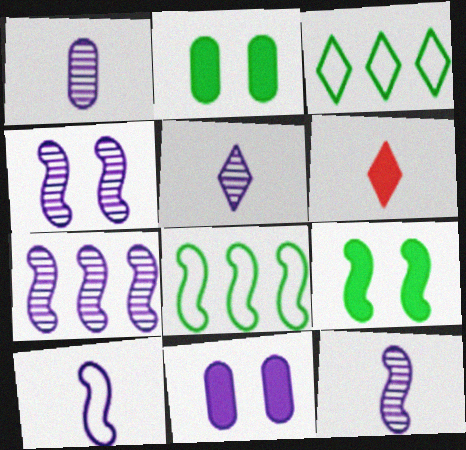[[1, 5, 12], 
[4, 7, 12]]